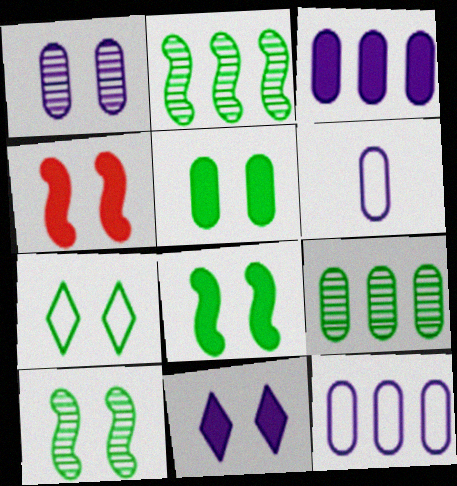[[1, 3, 6], 
[1, 4, 7], 
[4, 5, 11], 
[5, 7, 10]]